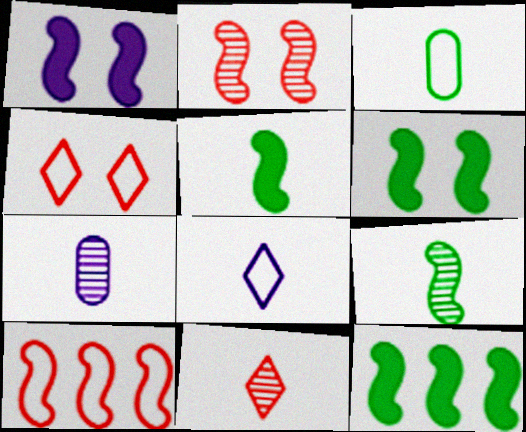[[1, 9, 10], 
[4, 7, 12], 
[5, 6, 12], 
[7, 9, 11]]